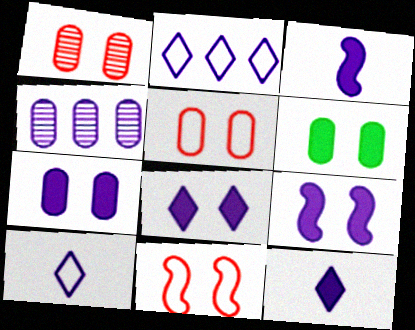[[4, 9, 10], 
[7, 8, 9]]